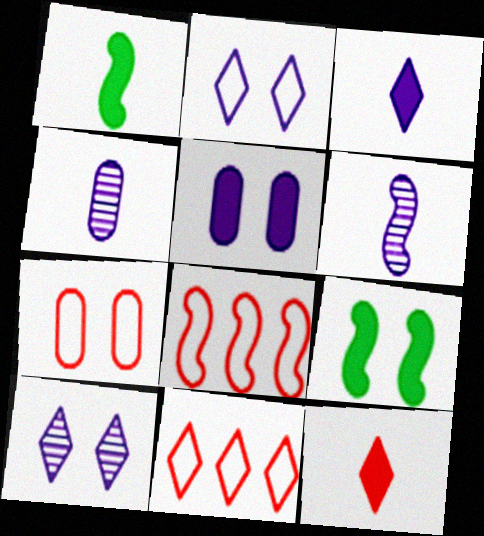[[4, 9, 11], 
[6, 8, 9], 
[7, 9, 10]]